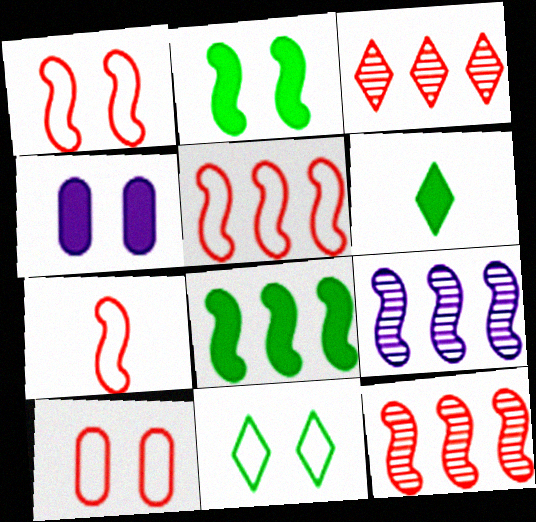[[1, 5, 7], 
[2, 7, 9], 
[5, 8, 9], 
[6, 9, 10]]